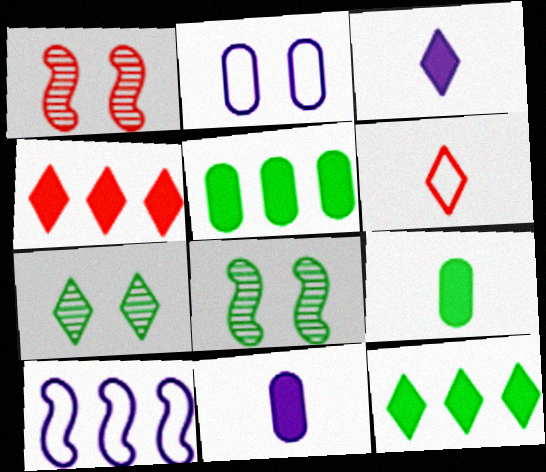[]